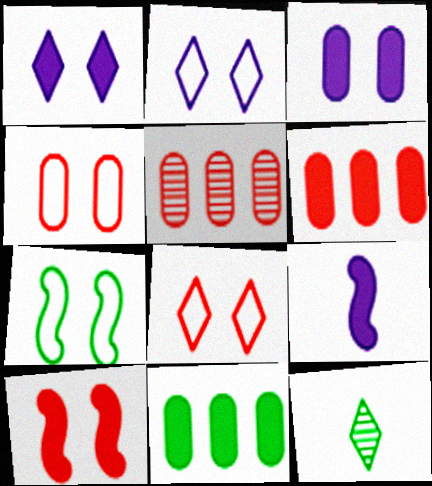[[2, 4, 7], 
[7, 11, 12]]